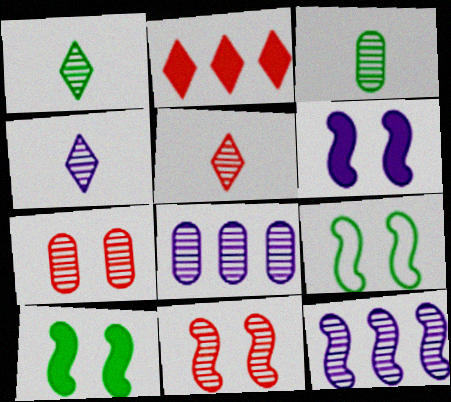[[1, 4, 5], 
[1, 7, 12], 
[1, 8, 11], 
[3, 7, 8], 
[6, 9, 11]]